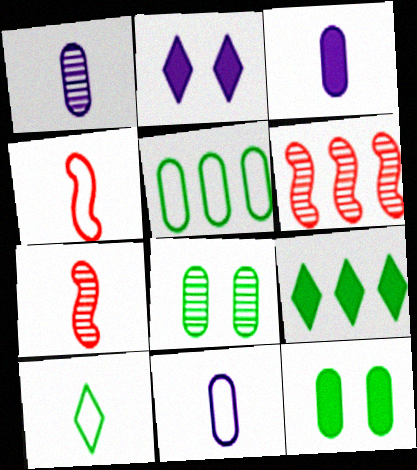[[1, 3, 11], 
[2, 5, 7], 
[3, 7, 10], 
[4, 10, 11]]